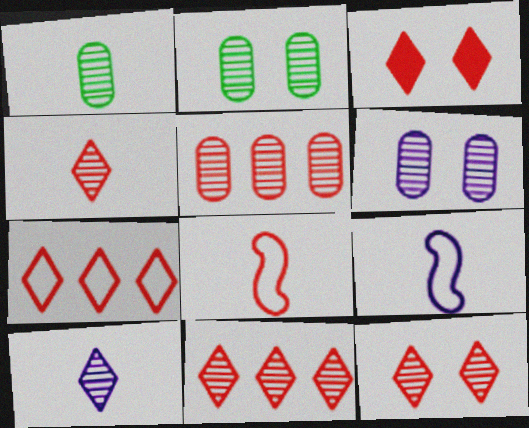[[1, 5, 6], 
[3, 4, 7], 
[3, 5, 8], 
[4, 11, 12]]